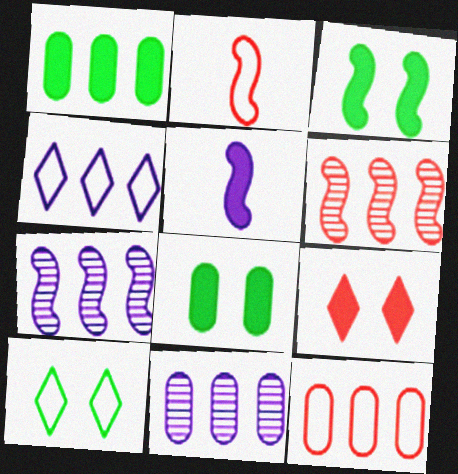[[1, 4, 6], 
[1, 5, 9], 
[1, 11, 12], 
[2, 3, 7]]